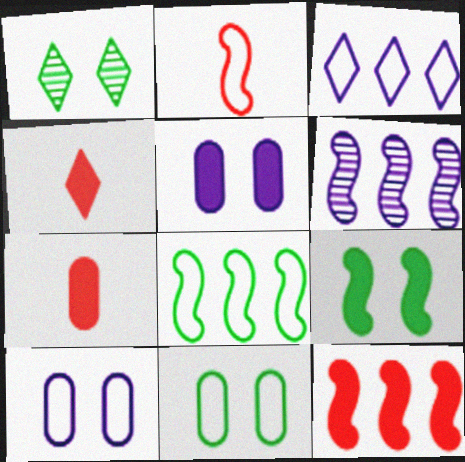[[1, 3, 4], 
[1, 9, 11], 
[2, 3, 11], 
[2, 6, 9], 
[4, 6, 11], 
[6, 8, 12]]